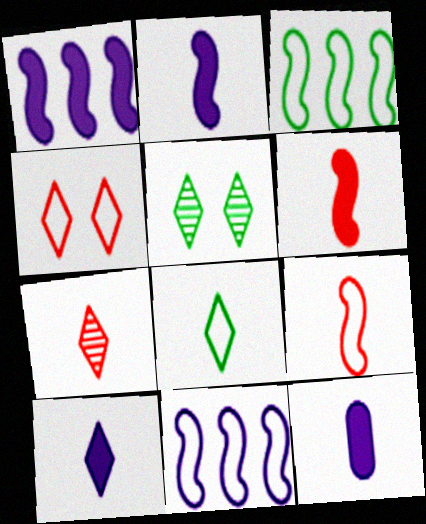[[2, 10, 12], 
[7, 8, 10]]